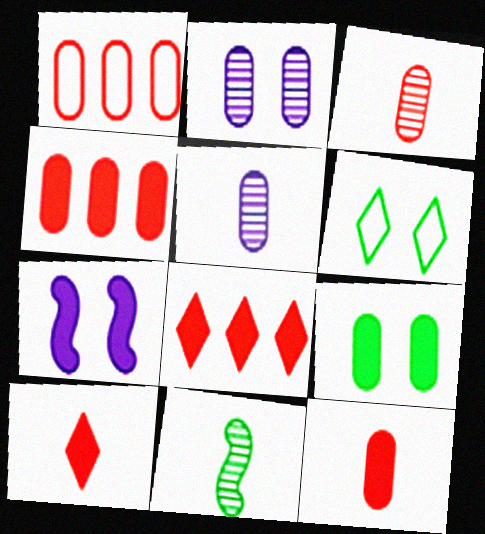[[1, 5, 9]]